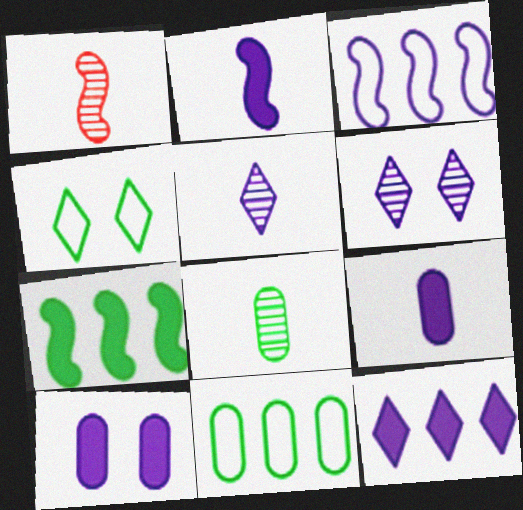[[1, 5, 8], 
[2, 10, 12], 
[3, 5, 10], 
[3, 6, 9], 
[4, 7, 8]]